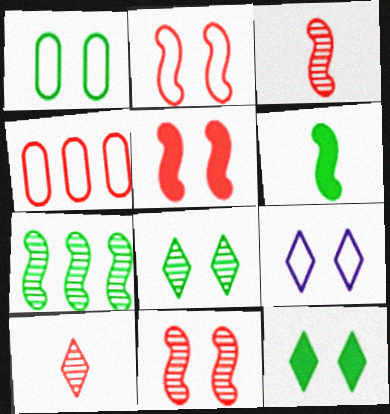[[1, 2, 9], 
[2, 5, 11], 
[4, 5, 10]]